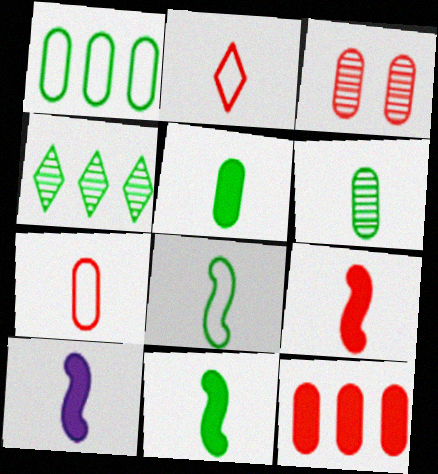[[2, 6, 10], 
[3, 7, 12], 
[9, 10, 11]]